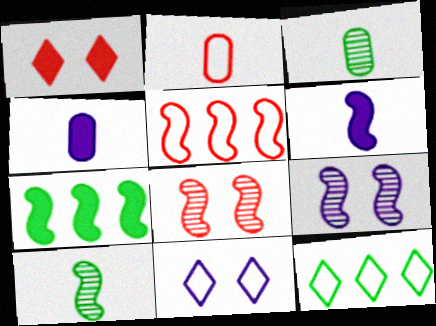[[1, 4, 7], 
[2, 3, 4], 
[4, 8, 12]]